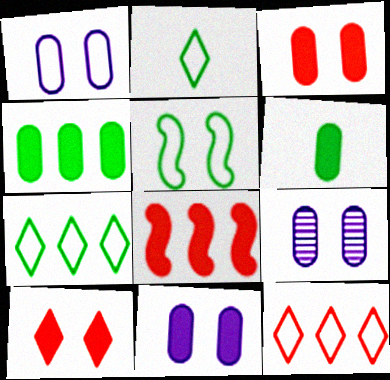[[1, 9, 11], 
[2, 8, 9], 
[5, 9, 10]]